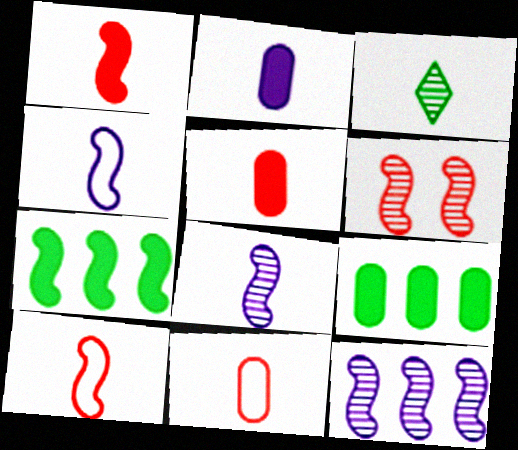[[2, 3, 10], 
[3, 4, 5], 
[4, 6, 7]]